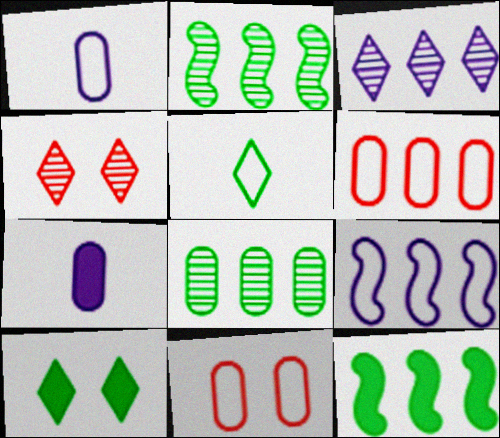[[1, 4, 12], 
[3, 6, 12], 
[5, 9, 11], 
[7, 8, 11]]